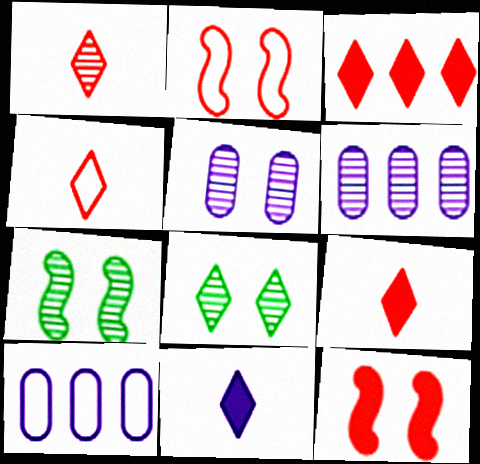[[1, 4, 9], 
[1, 6, 7], 
[7, 9, 10]]